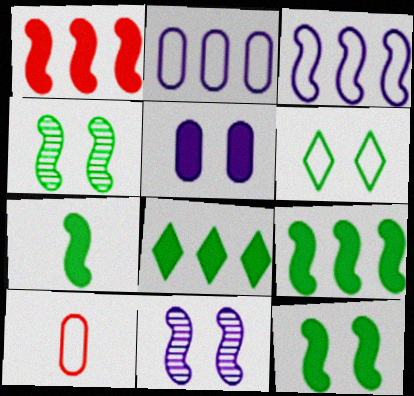[[3, 6, 10], 
[7, 9, 12], 
[8, 10, 11]]